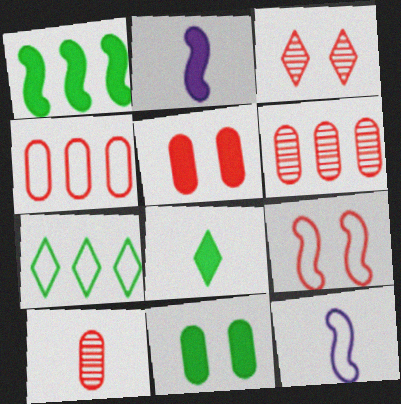[[1, 8, 11], 
[3, 5, 9], 
[4, 5, 10], 
[8, 10, 12]]